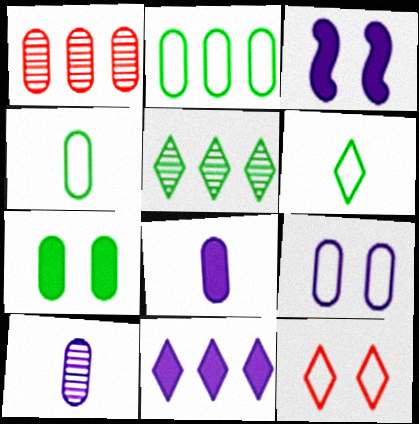[[1, 3, 6], 
[3, 8, 11]]